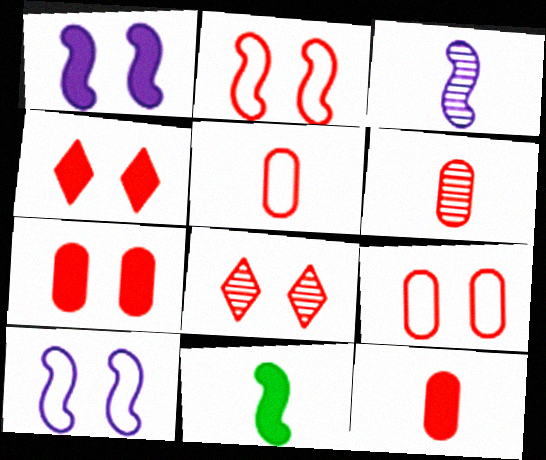[[2, 7, 8], 
[5, 6, 12]]